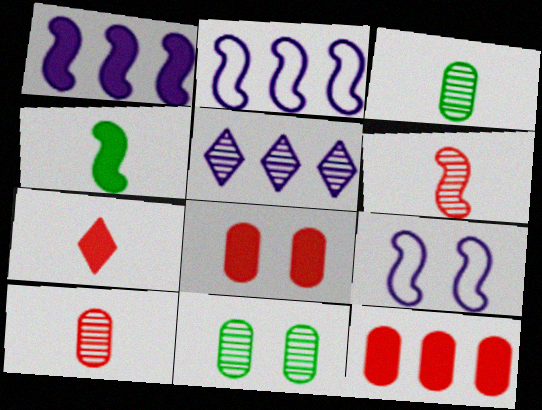[[2, 7, 11], 
[5, 6, 11]]